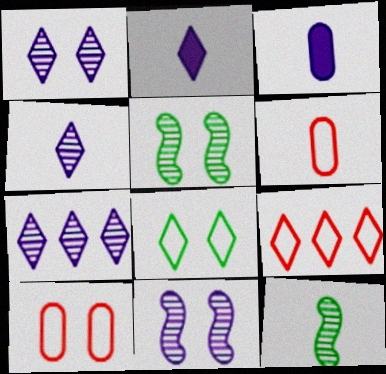[[1, 4, 7], 
[2, 6, 12], 
[3, 5, 9]]